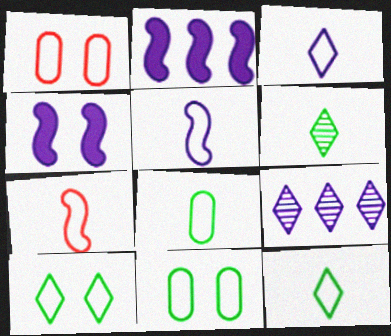[[1, 2, 6], 
[3, 7, 8]]